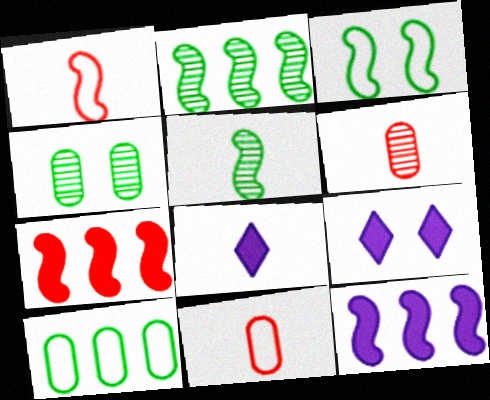[[2, 9, 11], 
[5, 8, 11]]